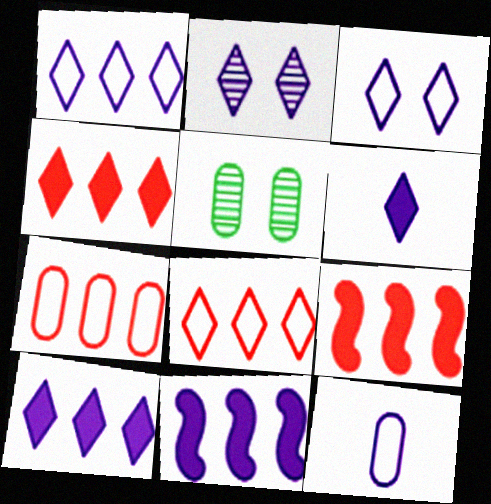[[1, 2, 6], 
[2, 11, 12]]